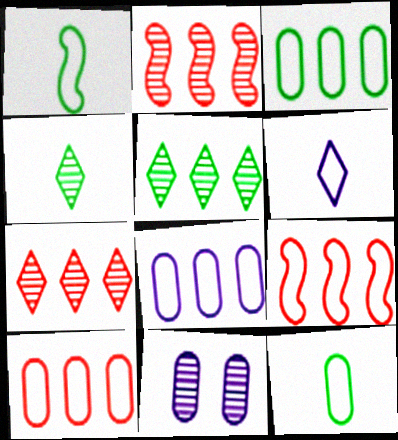[[2, 4, 11], 
[3, 8, 10]]